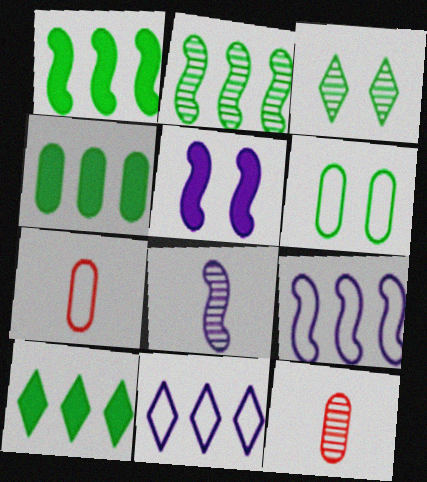[[1, 4, 10], 
[5, 8, 9]]